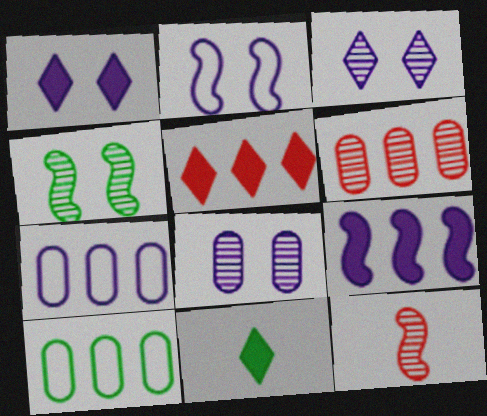[[1, 2, 8], 
[1, 5, 11], 
[1, 10, 12], 
[2, 6, 11], 
[4, 10, 11]]